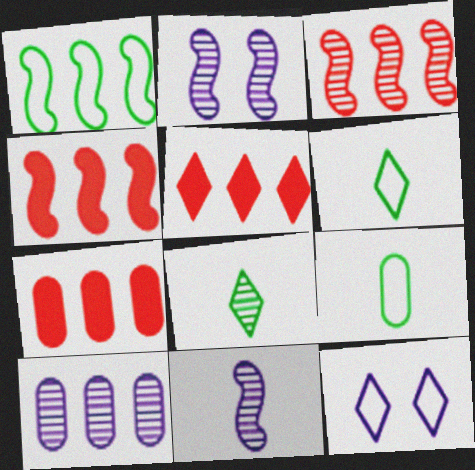[[1, 5, 10], 
[2, 5, 9], 
[2, 6, 7], 
[4, 5, 7], 
[5, 8, 12]]